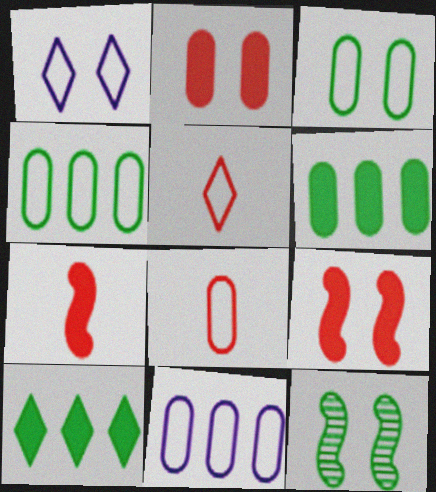[[1, 2, 12], 
[3, 8, 11]]